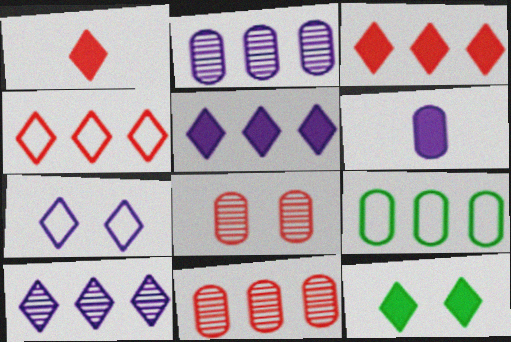[[1, 5, 12], 
[6, 8, 9]]